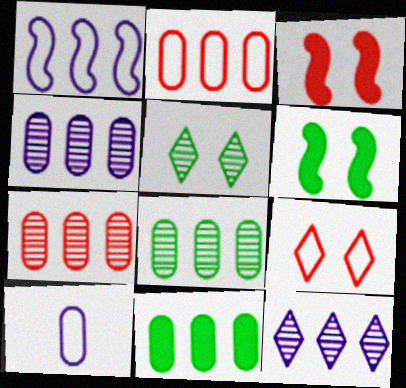[[2, 4, 11], 
[4, 7, 8]]